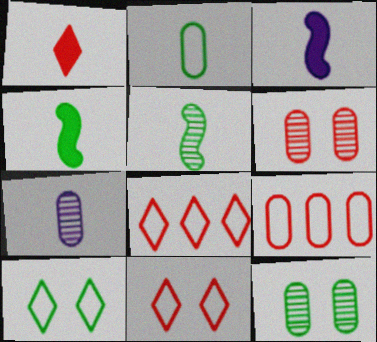[[3, 8, 12]]